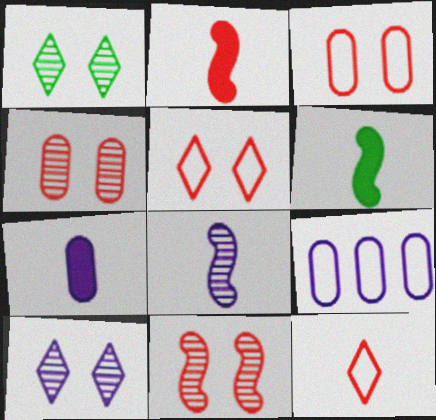[[1, 2, 9]]